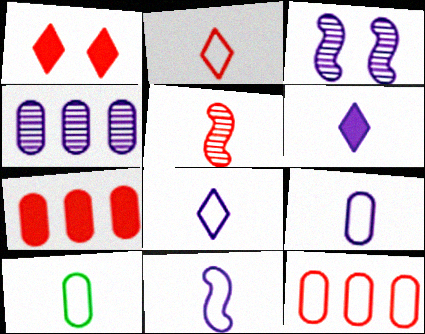[[1, 5, 12], 
[2, 10, 11], 
[5, 6, 10], 
[8, 9, 11]]